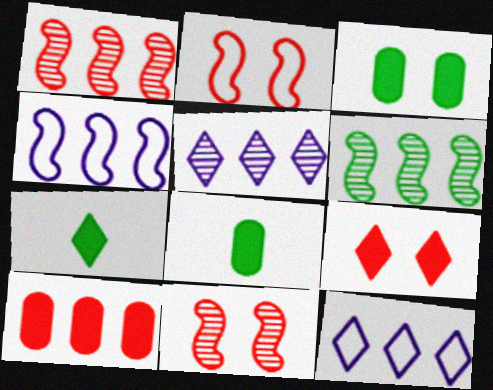[[2, 5, 8], 
[6, 10, 12], 
[8, 11, 12]]